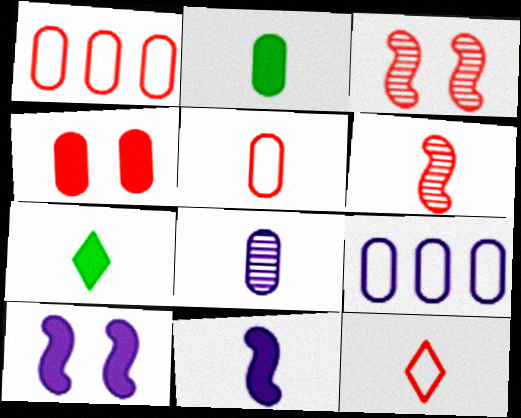[[2, 5, 8], 
[3, 7, 9]]